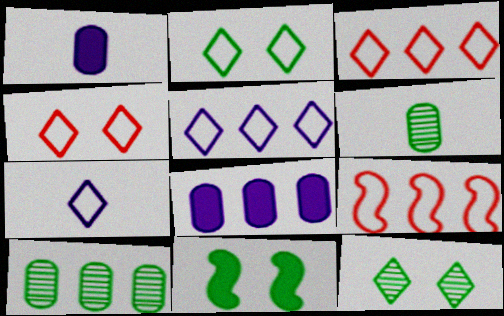[[1, 9, 12], 
[2, 3, 7]]